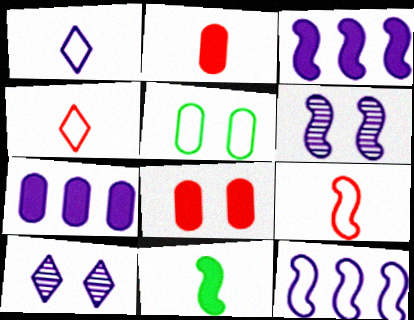[[1, 6, 7], 
[4, 5, 12]]